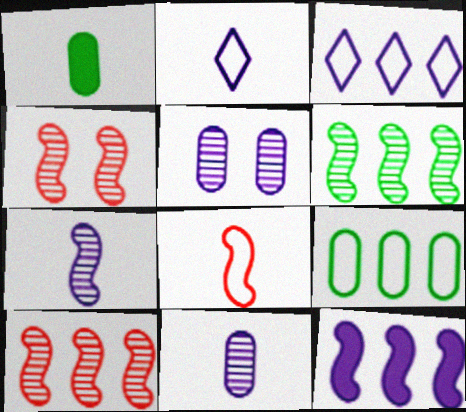[[1, 3, 4], 
[2, 5, 12], 
[4, 6, 7]]